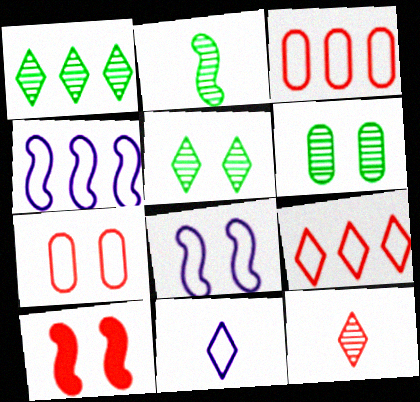[[1, 2, 6], 
[2, 4, 10], 
[3, 10, 12]]